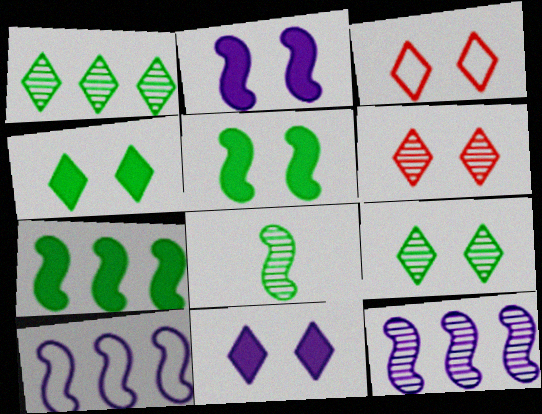[[3, 9, 11]]